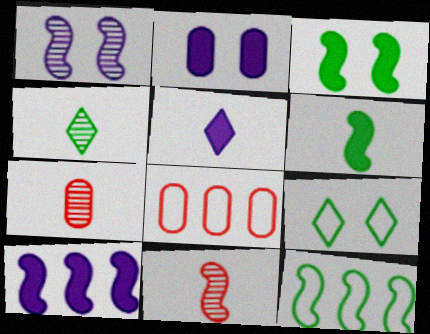[[2, 5, 10], 
[7, 9, 10]]